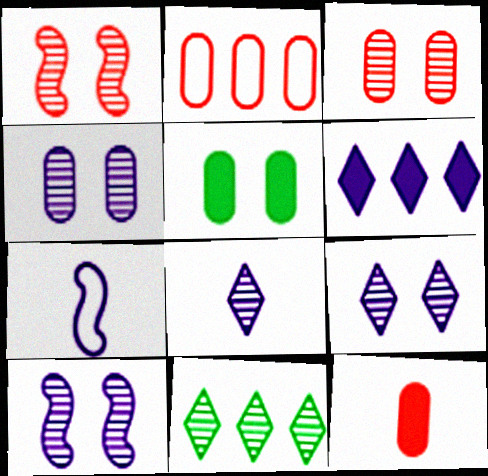[[2, 3, 12], 
[4, 6, 7], 
[4, 9, 10]]